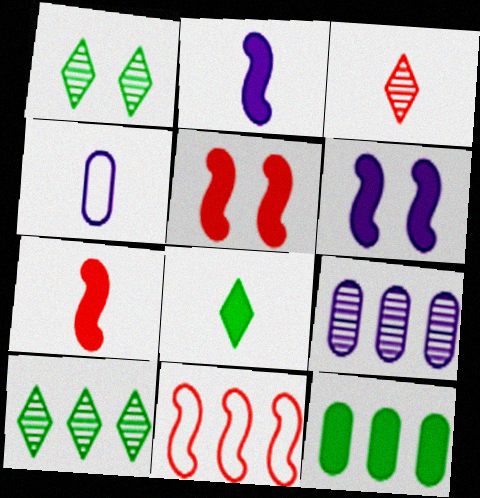[[4, 5, 10]]